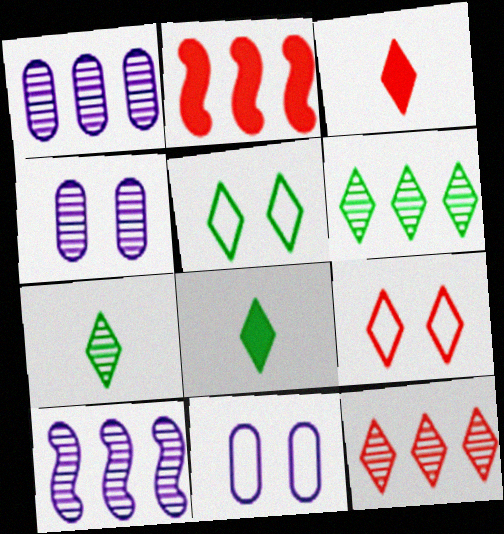[[2, 7, 11], 
[3, 9, 12], 
[5, 6, 8]]